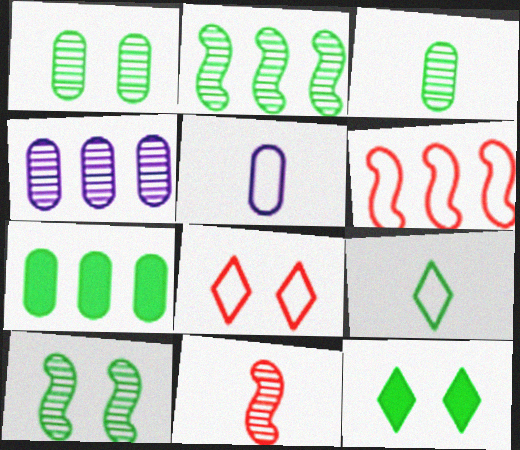[[7, 9, 10]]